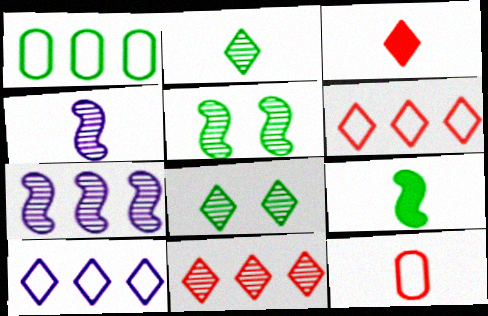[[1, 8, 9], 
[3, 8, 10]]